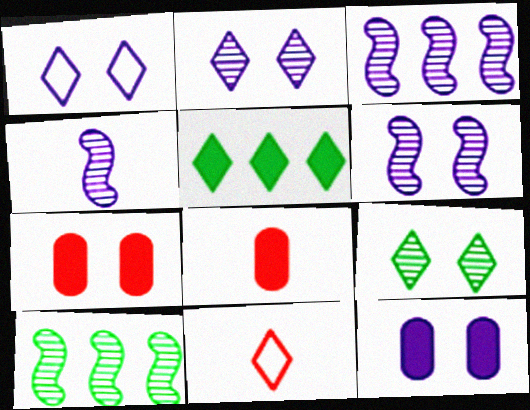[[1, 6, 12], 
[1, 8, 10], 
[2, 5, 11], 
[3, 4, 6], 
[10, 11, 12]]